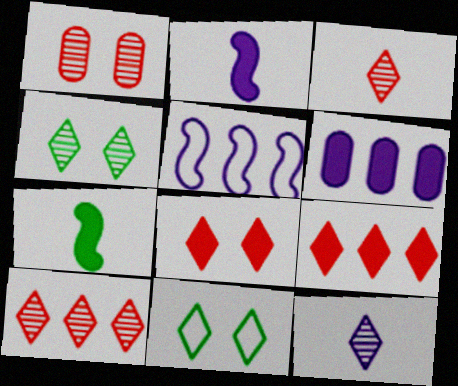[[4, 10, 12], 
[6, 7, 8], 
[9, 11, 12]]